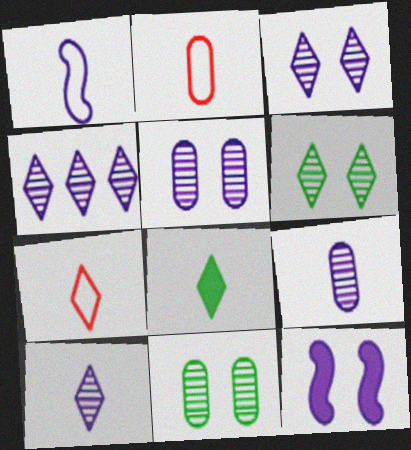[[3, 4, 10], 
[7, 8, 10]]